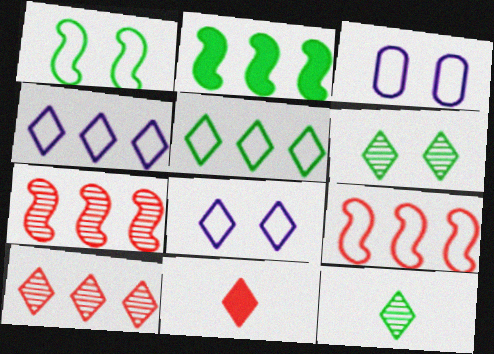[[4, 6, 11]]